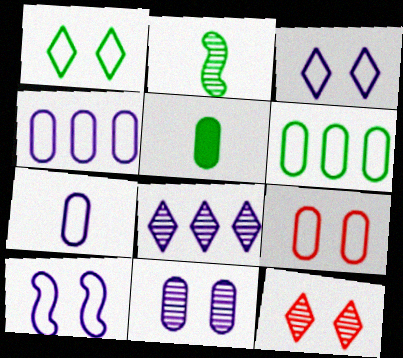[[1, 9, 10], 
[6, 7, 9]]